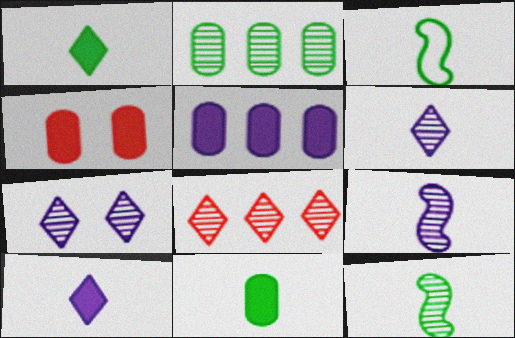[[4, 5, 11]]